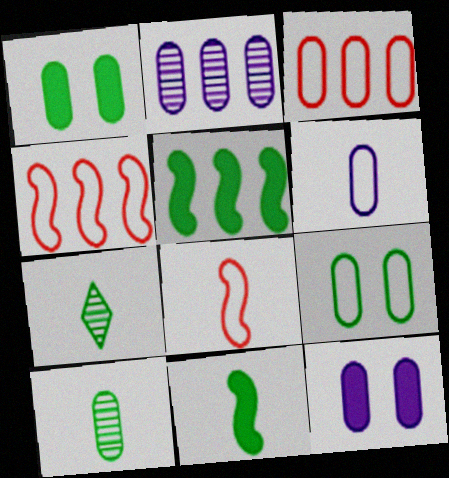[[2, 6, 12], 
[3, 6, 9], 
[3, 10, 12], 
[4, 7, 12], 
[5, 7, 9]]